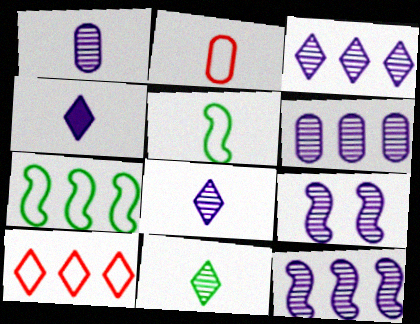[[1, 3, 9], 
[3, 6, 12], 
[6, 8, 9]]